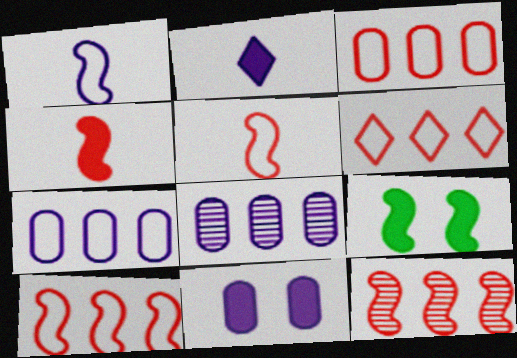[[1, 9, 12], 
[3, 6, 10]]